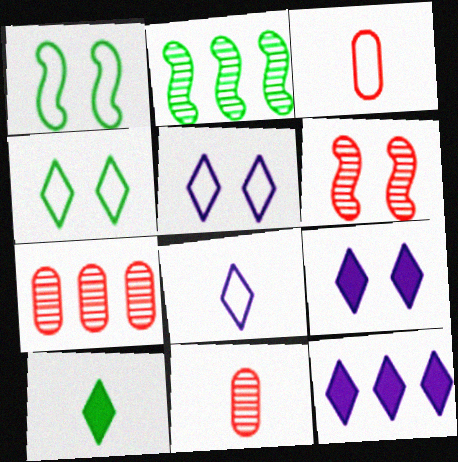[[1, 11, 12], 
[2, 3, 9]]